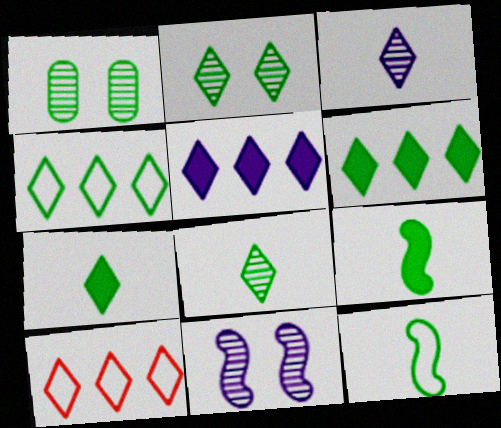[[1, 4, 9], 
[1, 6, 12], 
[2, 4, 7]]